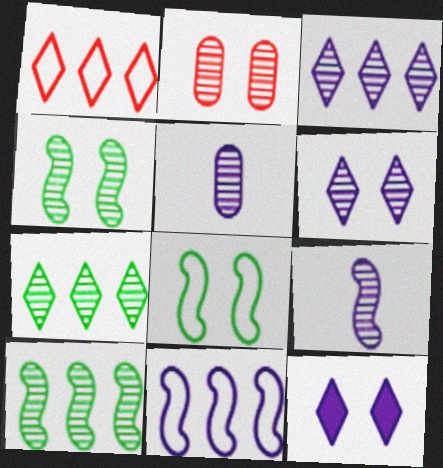[[2, 4, 6], 
[2, 7, 9], 
[2, 8, 12], 
[5, 11, 12]]